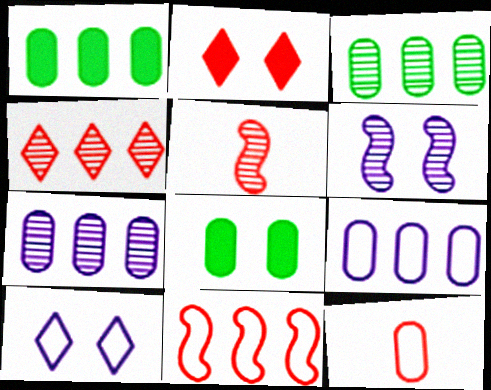[[1, 5, 10], 
[7, 8, 12]]